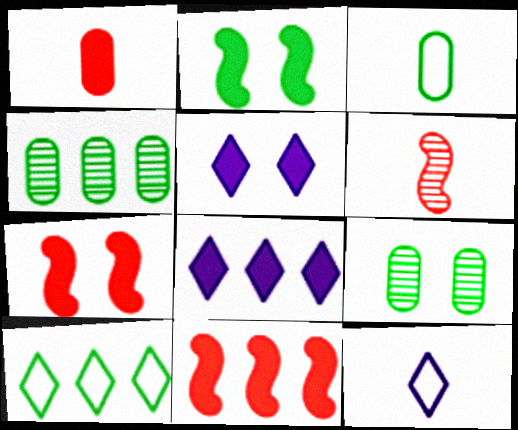[[1, 2, 8], 
[4, 7, 12], 
[9, 11, 12]]